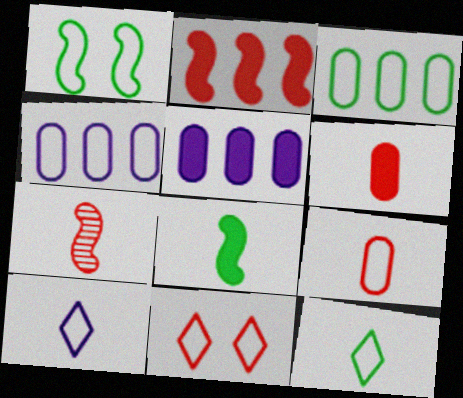[[1, 3, 12]]